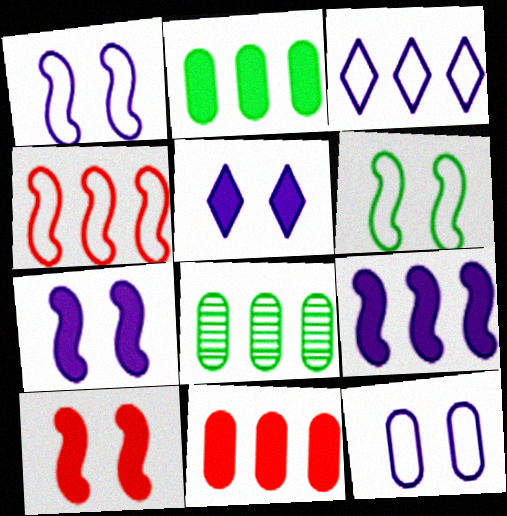[]